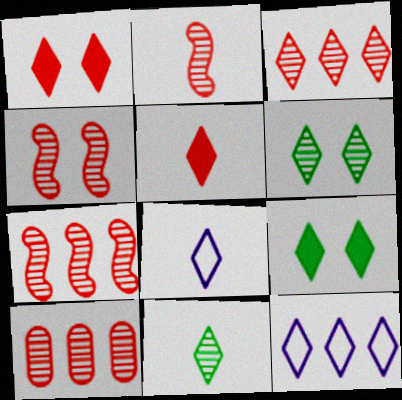[[1, 11, 12], 
[2, 4, 7], 
[3, 7, 10], 
[3, 8, 9], 
[5, 6, 12], 
[5, 8, 11]]